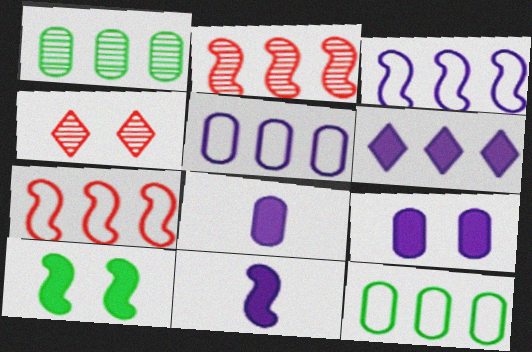[[1, 6, 7], 
[2, 6, 12], 
[4, 11, 12], 
[6, 9, 11]]